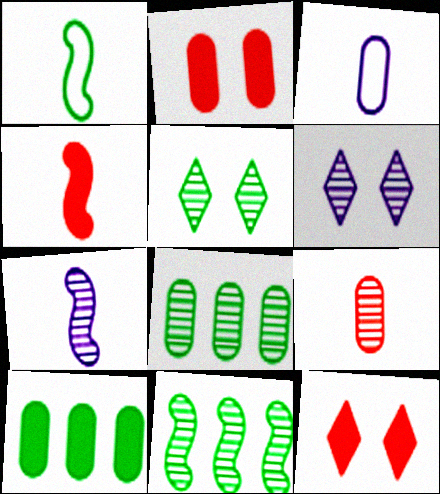[[1, 4, 7], 
[1, 5, 10], 
[2, 3, 8], 
[3, 11, 12], 
[6, 9, 11]]